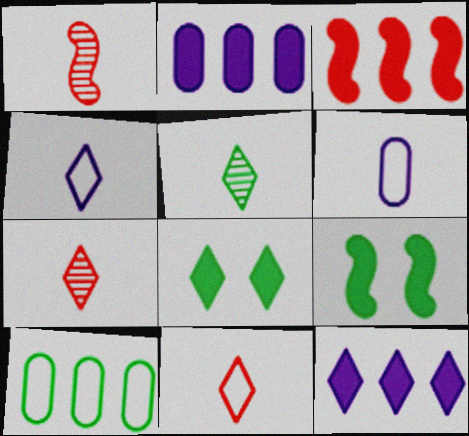[[5, 9, 10]]